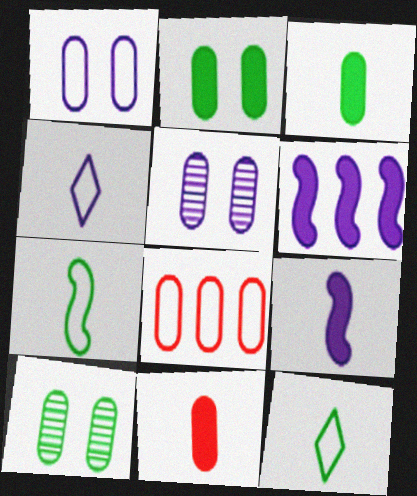[[3, 5, 8], 
[4, 5, 6]]